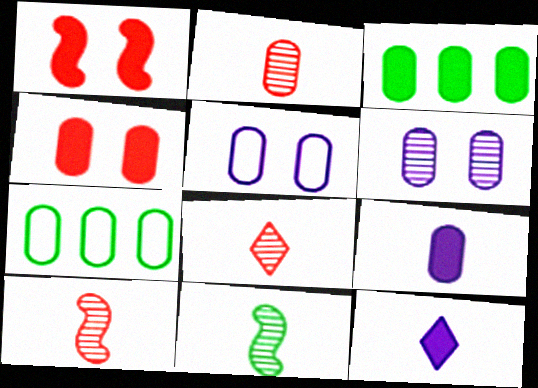[[1, 3, 12], 
[2, 3, 5], 
[2, 8, 10], 
[3, 4, 9]]